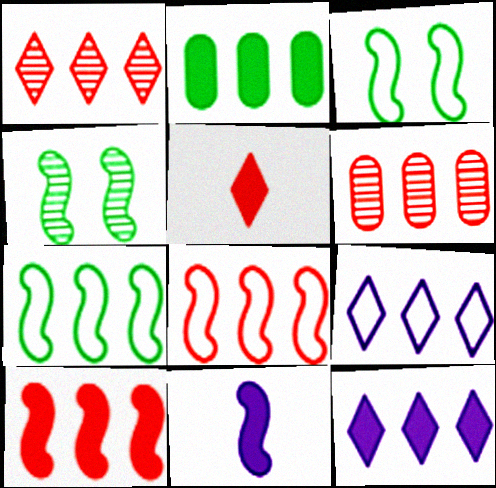[[2, 10, 12], 
[4, 8, 11], 
[6, 7, 12]]